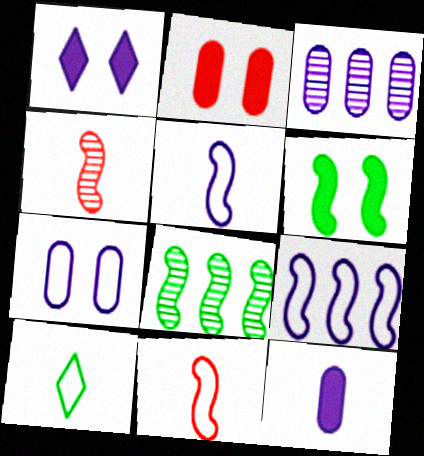[[1, 2, 6], 
[1, 3, 5], 
[3, 7, 12], 
[4, 6, 9], 
[4, 10, 12]]